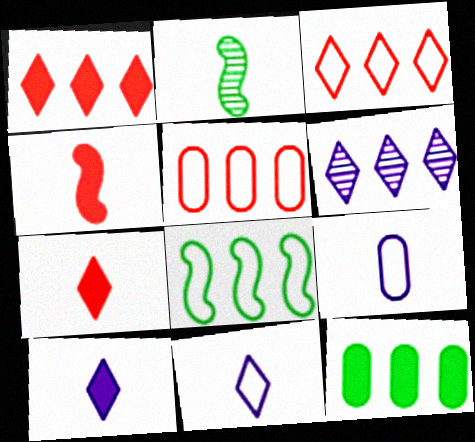[[2, 7, 9]]